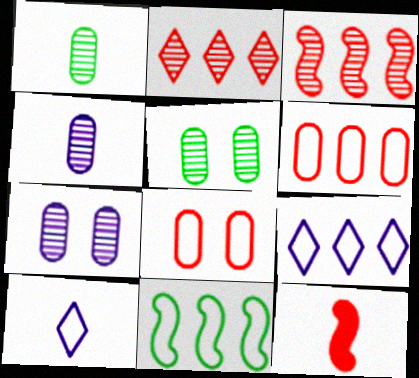[[1, 10, 12], 
[2, 8, 12], 
[5, 9, 12], 
[6, 9, 11], 
[8, 10, 11]]